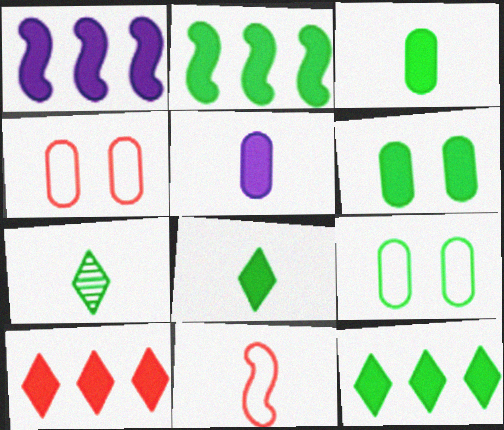[[1, 4, 7], 
[2, 6, 8], 
[2, 7, 9], 
[5, 7, 11]]